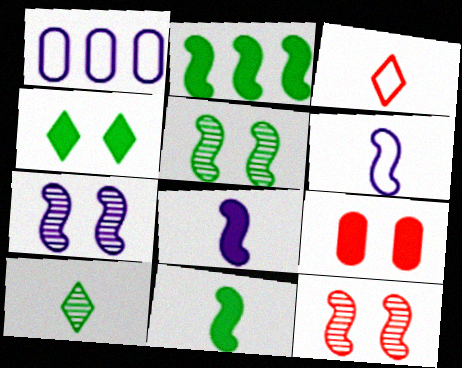[[2, 6, 12], 
[5, 7, 12]]